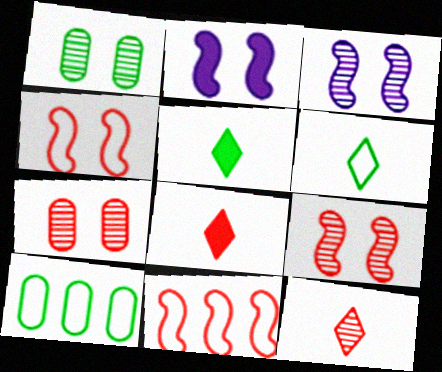[[2, 10, 12], 
[3, 8, 10], 
[7, 8, 11]]